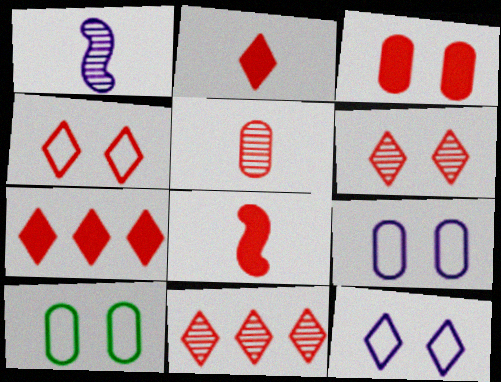[[1, 7, 10], 
[2, 4, 11], 
[3, 7, 8]]